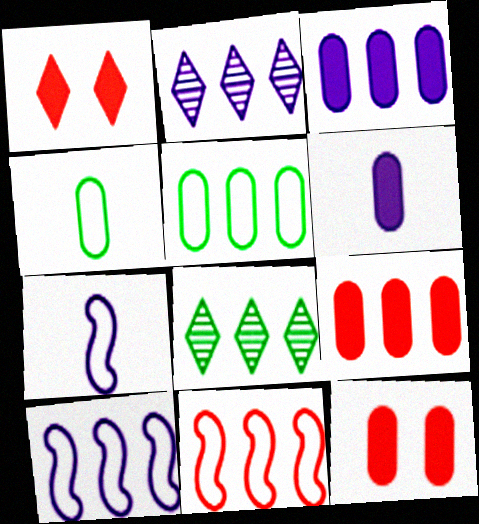[[2, 3, 10], 
[3, 8, 11], 
[7, 8, 12], 
[8, 9, 10]]